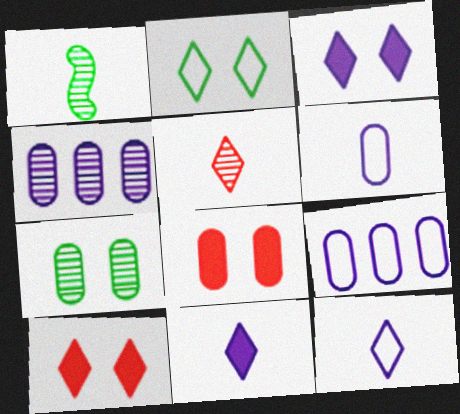[[1, 9, 10]]